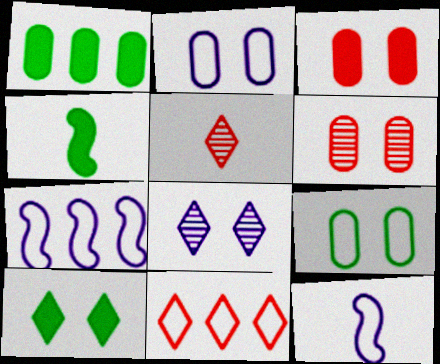[[1, 4, 10], 
[9, 11, 12]]